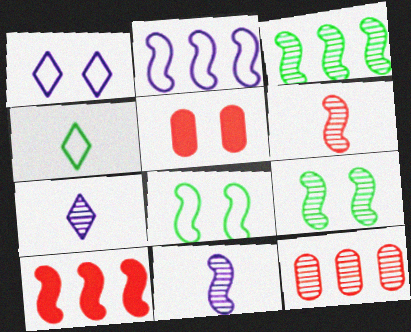[[1, 5, 9], 
[2, 3, 10], 
[7, 9, 12], 
[8, 10, 11]]